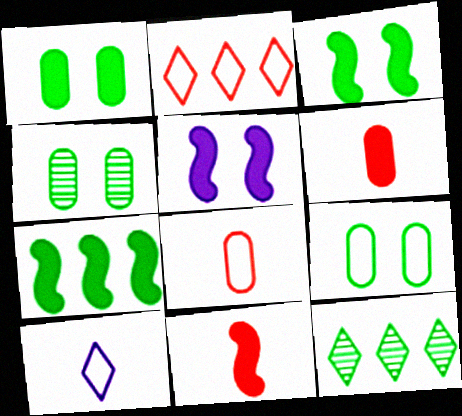[[1, 4, 9], 
[5, 7, 11], 
[5, 8, 12]]